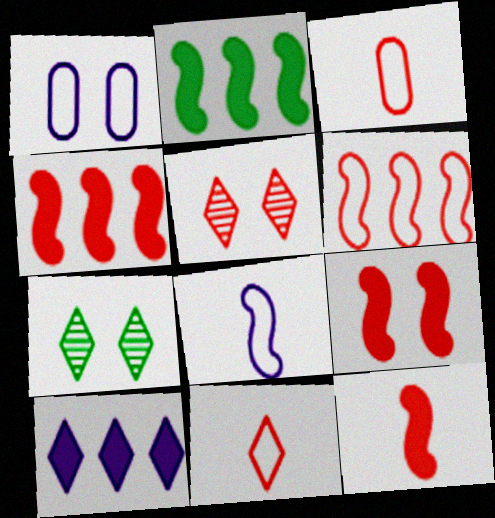[[1, 7, 9], 
[3, 4, 5], 
[4, 9, 12], 
[7, 10, 11]]